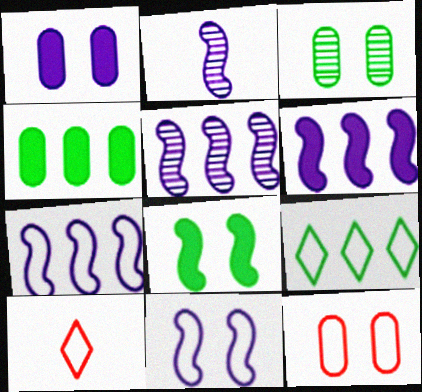[[1, 3, 12], 
[2, 6, 11], 
[3, 6, 10], 
[5, 6, 7]]